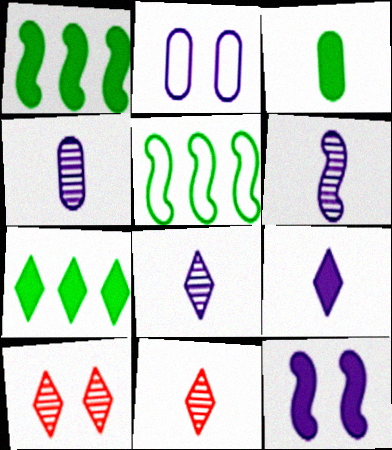[[1, 2, 11], 
[4, 6, 8]]